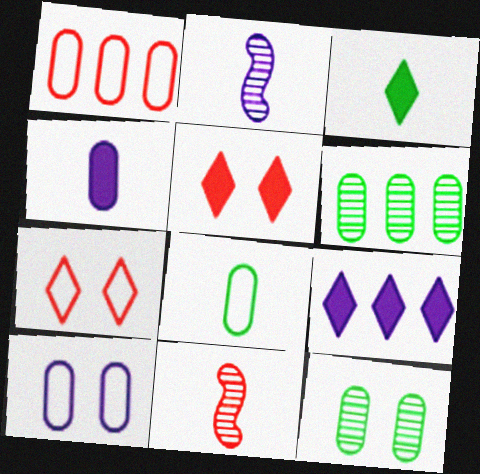[[1, 4, 12], 
[1, 5, 11], 
[1, 8, 10], 
[2, 9, 10], 
[3, 5, 9]]